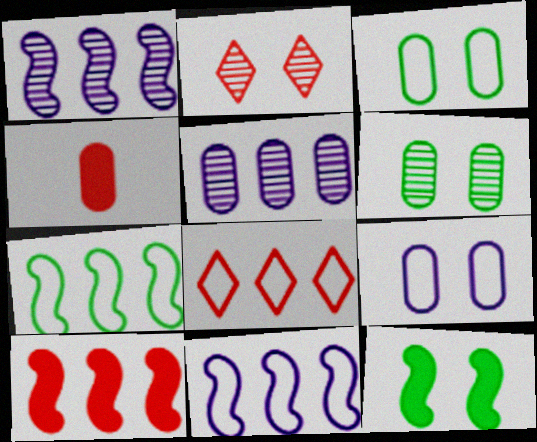[[1, 7, 10], 
[2, 9, 12], 
[3, 4, 5]]